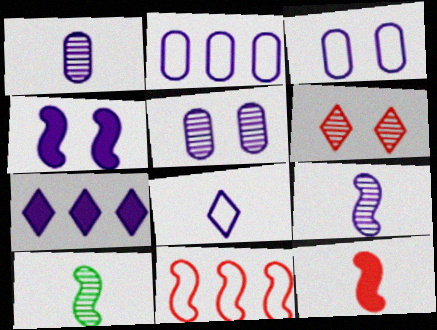[[3, 7, 9], 
[4, 10, 11]]